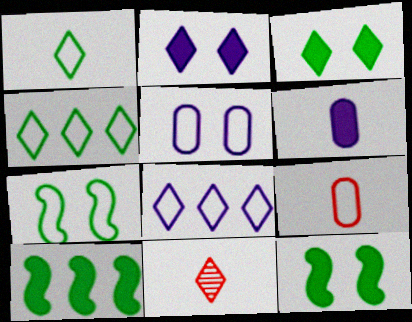[[2, 4, 11], 
[3, 8, 11], 
[5, 10, 11], 
[7, 8, 9]]